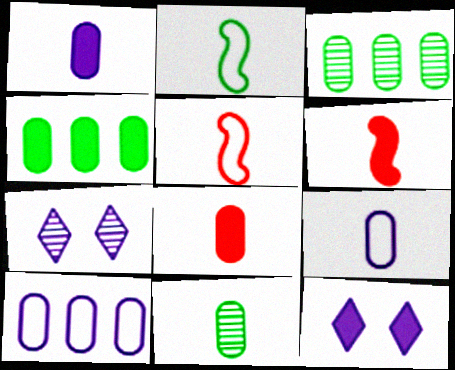[[3, 5, 12], 
[4, 5, 7], 
[4, 6, 12], 
[8, 9, 11]]